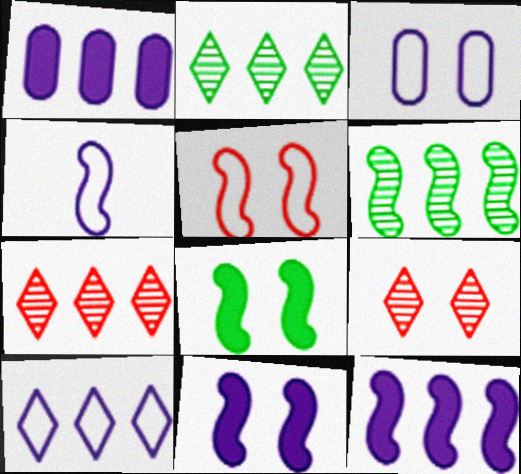[[3, 4, 10], 
[3, 8, 9]]